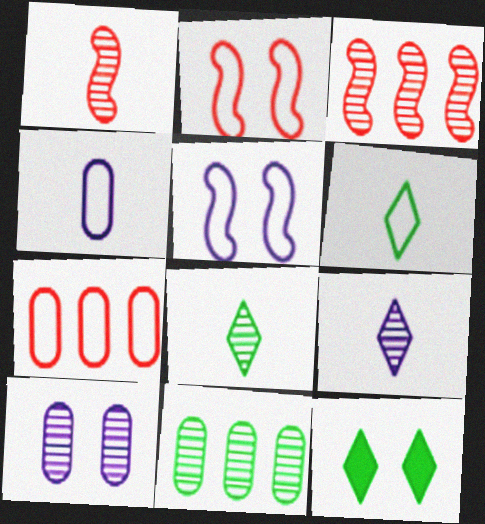[[2, 10, 12], 
[3, 4, 12], 
[3, 8, 10], 
[5, 6, 7]]